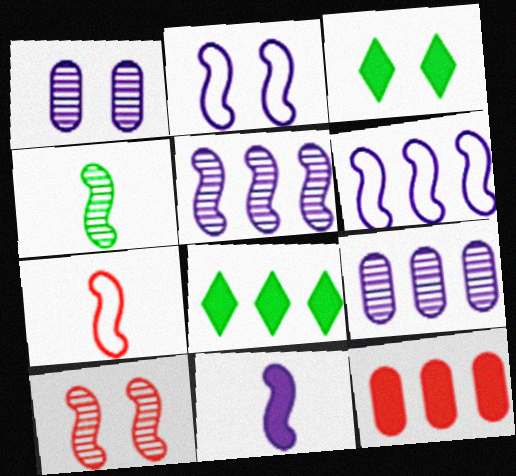[[1, 7, 8], 
[2, 5, 11], 
[3, 7, 9], 
[3, 11, 12], 
[4, 5, 10], 
[4, 7, 11]]